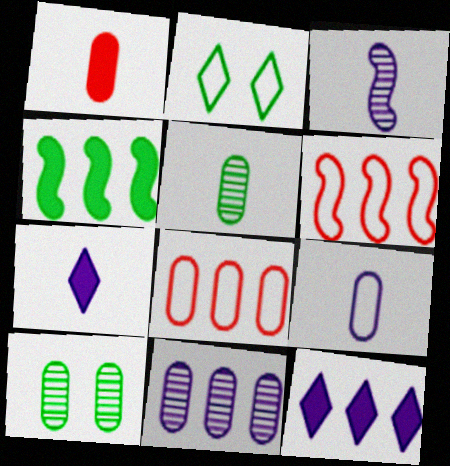[[1, 5, 9], 
[2, 4, 5], 
[2, 6, 9], 
[3, 7, 9], 
[6, 7, 10]]